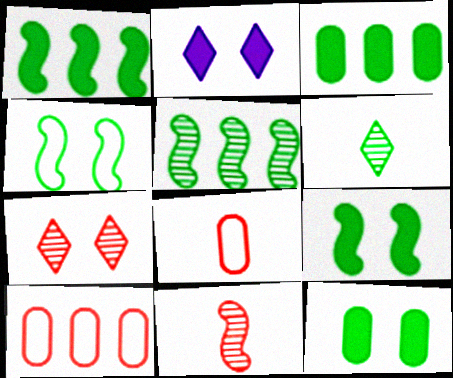[[2, 5, 8], 
[3, 4, 6]]